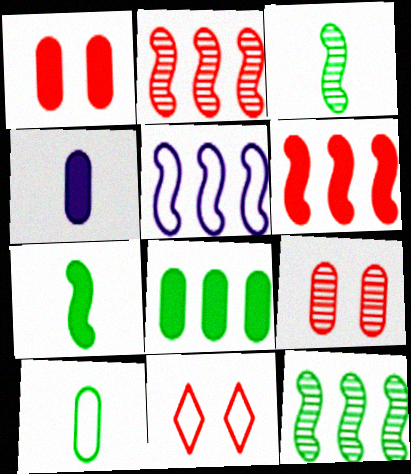[[1, 4, 8], 
[4, 11, 12], 
[5, 6, 12], 
[5, 10, 11]]